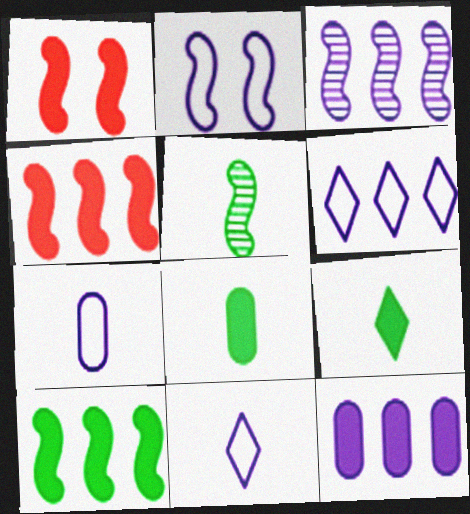[[1, 9, 12], 
[2, 4, 5], 
[2, 6, 7], 
[3, 6, 12]]